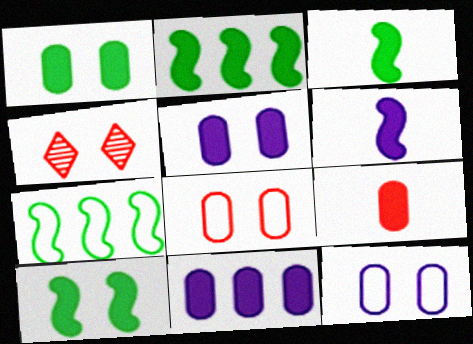[[1, 9, 11], 
[2, 3, 10], 
[4, 10, 12]]